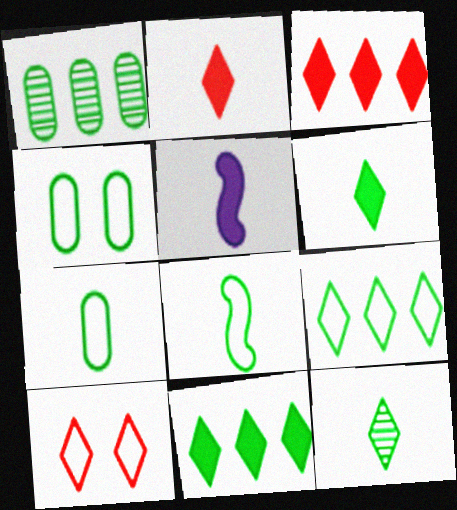[[1, 5, 10], 
[4, 8, 9]]